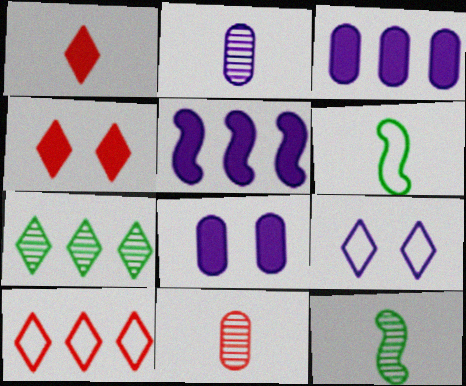[[1, 2, 6], 
[1, 7, 9], 
[2, 5, 9], 
[8, 10, 12]]